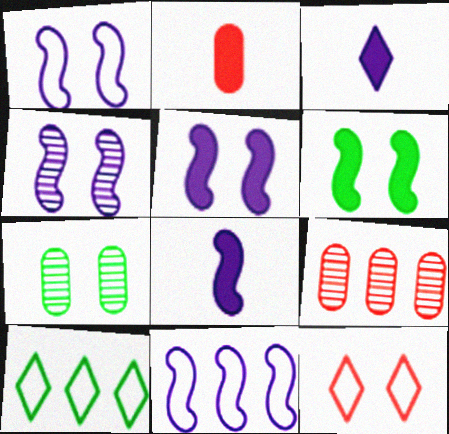[[1, 4, 5], 
[2, 4, 10], 
[4, 8, 11], 
[5, 7, 12]]